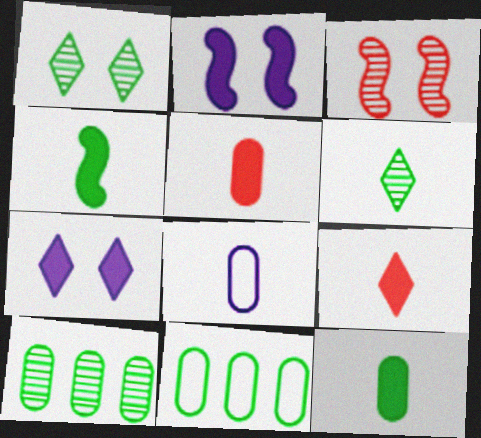[[1, 4, 11]]